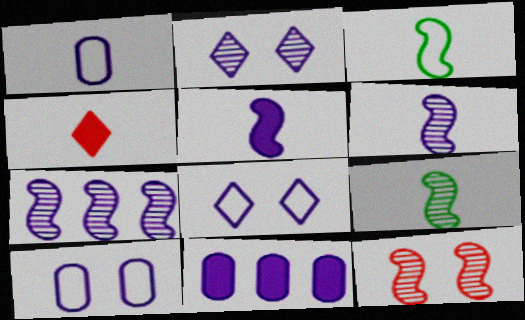[[1, 4, 9], 
[6, 8, 11], 
[7, 9, 12]]